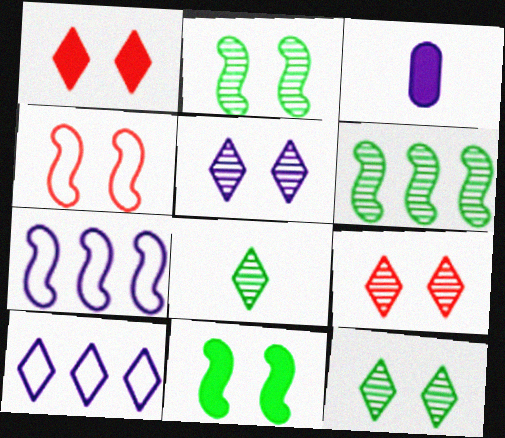[[1, 8, 10], 
[3, 5, 7], 
[5, 9, 12]]